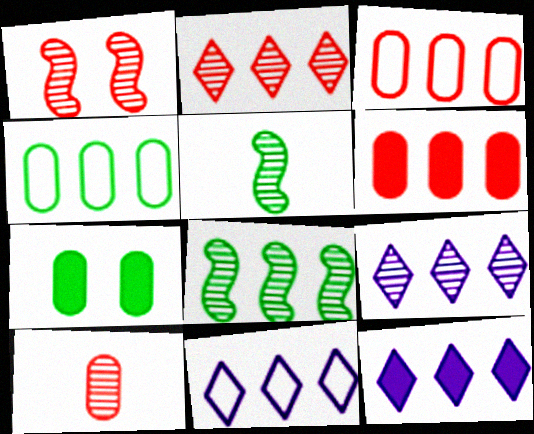[[1, 2, 10], 
[3, 8, 12], 
[6, 8, 11], 
[9, 11, 12]]